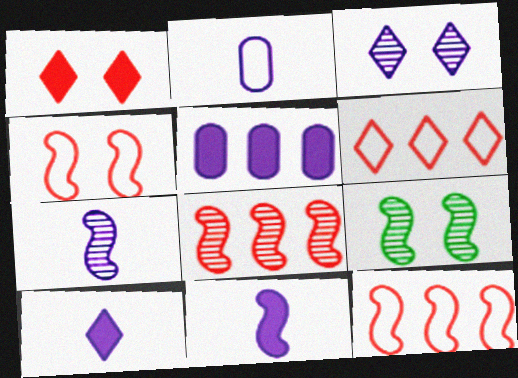[[2, 7, 10], 
[7, 8, 9], 
[9, 11, 12]]